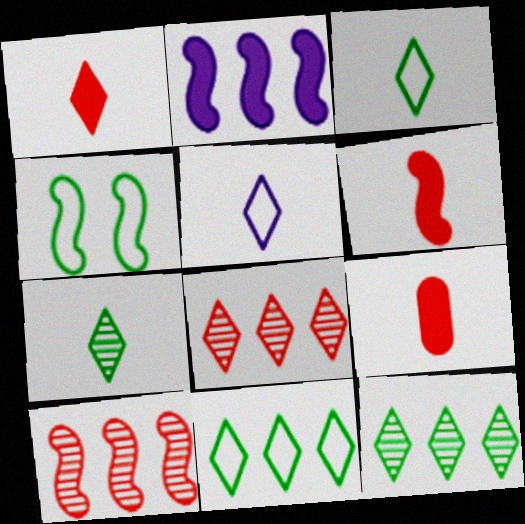[[1, 5, 7], 
[1, 6, 9]]